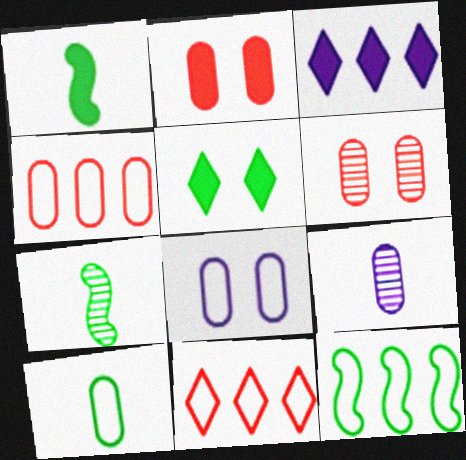[[1, 2, 3], 
[4, 8, 10]]